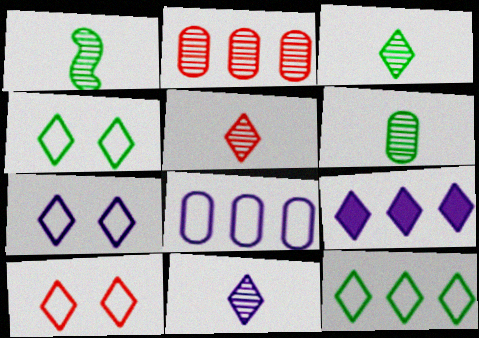[[1, 3, 6], 
[3, 5, 11], 
[3, 9, 10], 
[4, 5, 9], 
[4, 7, 10], 
[7, 9, 11]]